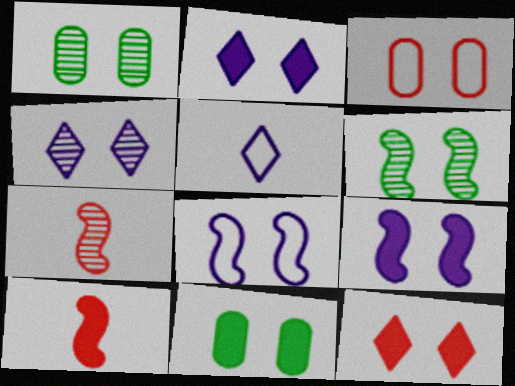[[1, 8, 12], 
[2, 3, 6], 
[9, 11, 12]]